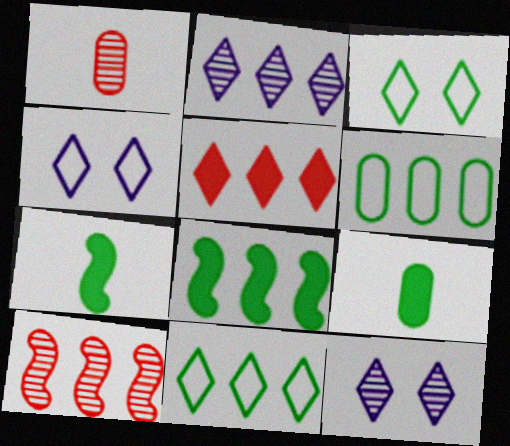[[1, 4, 8], 
[2, 5, 11], 
[4, 9, 10]]